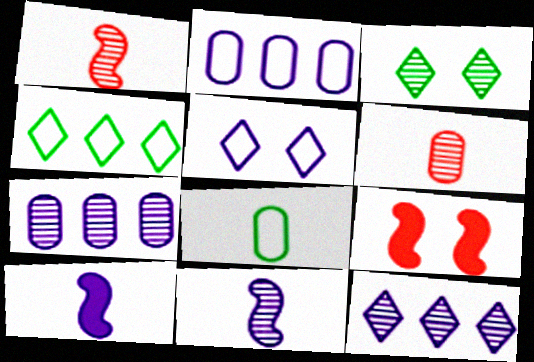[[1, 3, 7], 
[5, 7, 10], 
[8, 9, 12]]